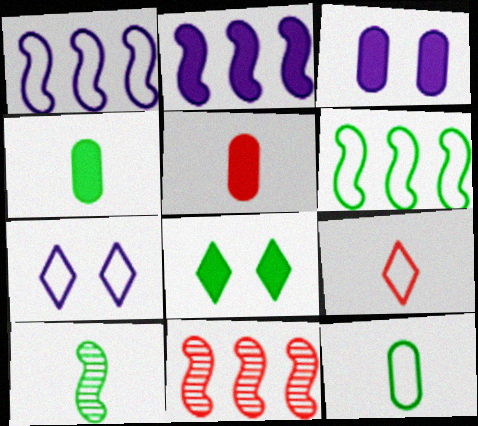[[2, 5, 8], 
[2, 6, 11], 
[4, 7, 11]]